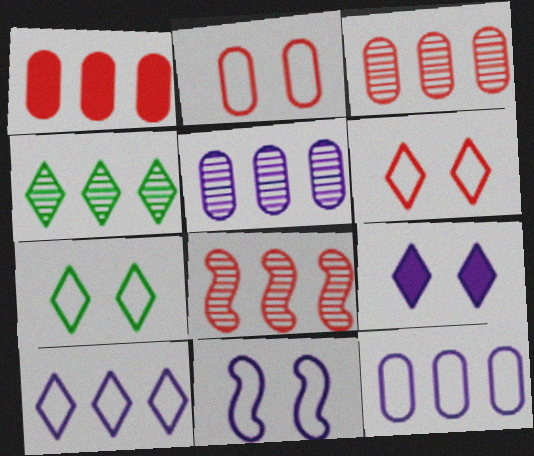[[2, 7, 11], 
[4, 5, 8]]